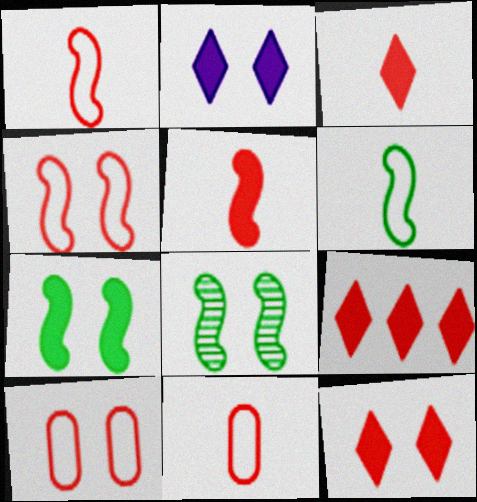[[2, 8, 10], 
[3, 9, 12]]